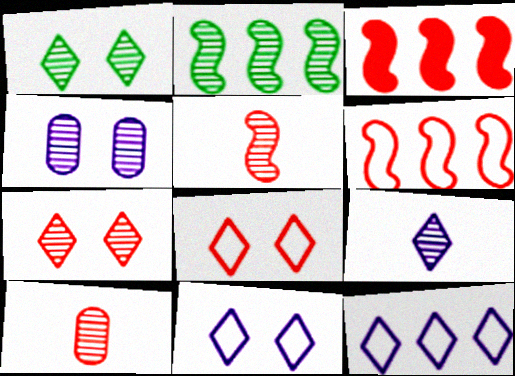[[3, 8, 10]]